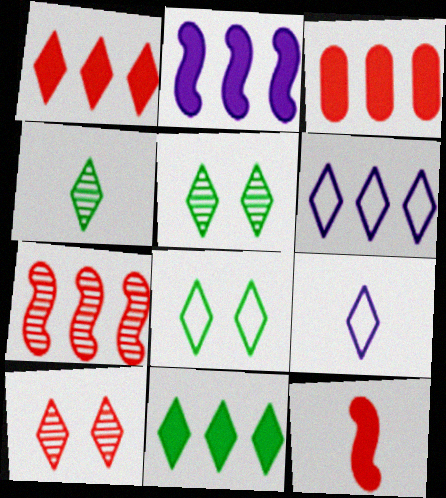[[1, 5, 9], 
[2, 3, 11], 
[4, 8, 11], 
[9, 10, 11]]